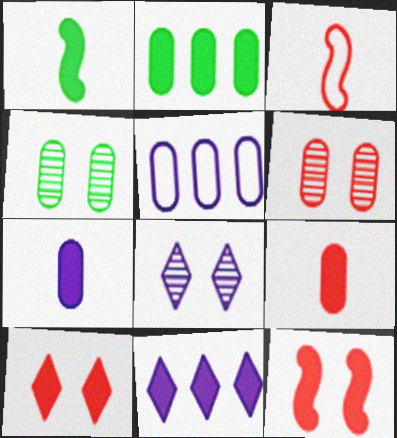[[2, 3, 8], 
[3, 4, 11], 
[4, 5, 9]]